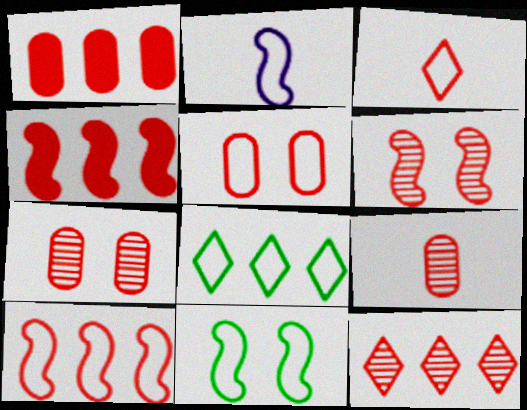[[1, 3, 6], 
[1, 5, 9], 
[1, 10, 12], 
[2, 5, 8], 
[2, 10, 11], 
[3, 4, 7], 
[3, 5, 10], 
[6, 9, 12]]